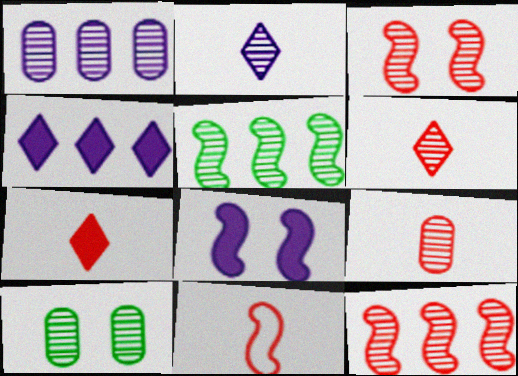[[1, 9, 10], 
[2, 10, 12], 
[4, 10, 11], 
[5, 8, 11], 
[7, 9, 11]]